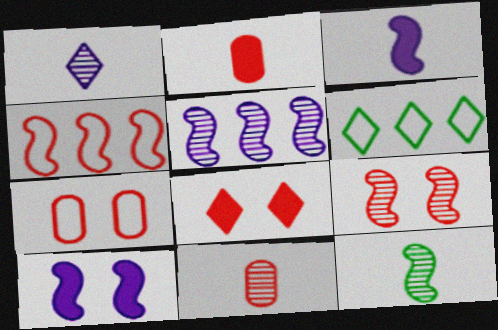[[1, 6, 8], 
[1, 11, 12], 
[4, 8, 11], 
[4, 10, 12], 
[5, 9, 12], 
[6, 10, 11], 
[7, 8, 9]]